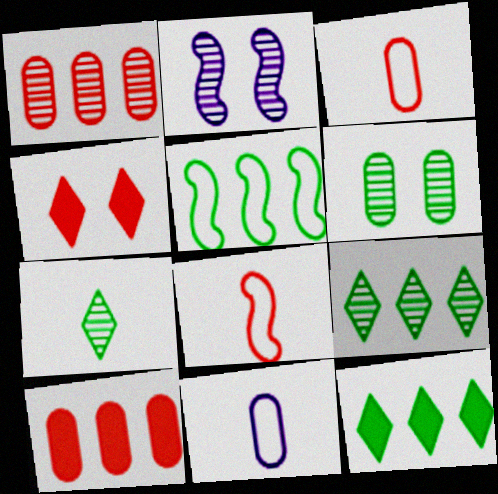[[1, 2, 7], 
[1, 4, 8], 
[2, 3, 12], 
[6, 10, 11]]